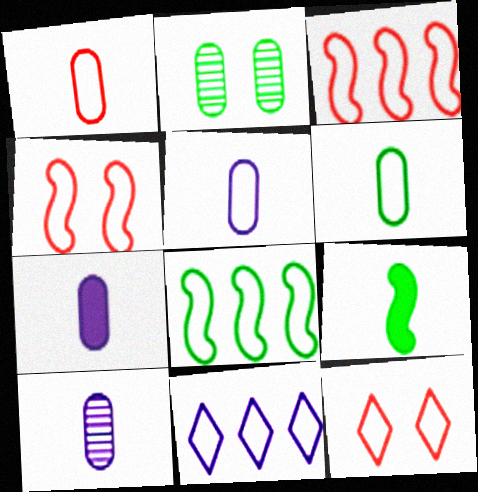[[1, 3, 12], 
[1, 5, 6], 
[4, 6, 11], 
[5, 7, 10], 
[5, 8, 12]]